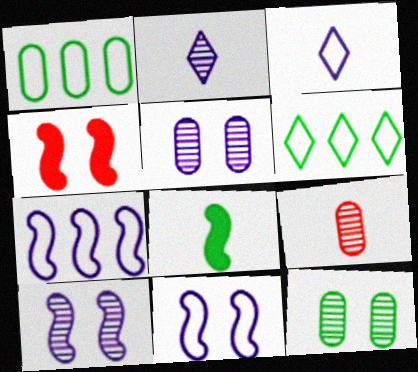[[1, 2, 4], 
[3, 8, 9], 
[6, 8, 12]]